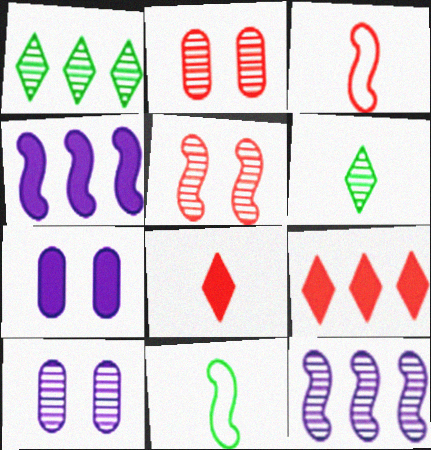[[1, 3, 7], 
[2, 3, 9], 
[2, 6, 12], 
[4, 5, 11], 
[9, 10, 11]]